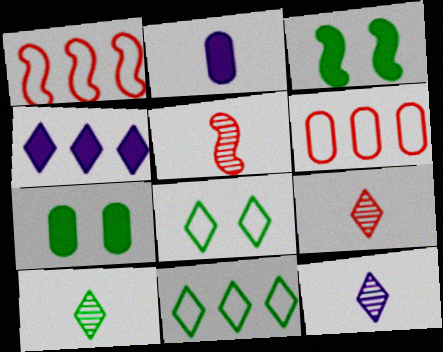[[1, 7, 12], 
[3, 6, 12], 
[4, 8, 9], 
[9, 10, 12]]